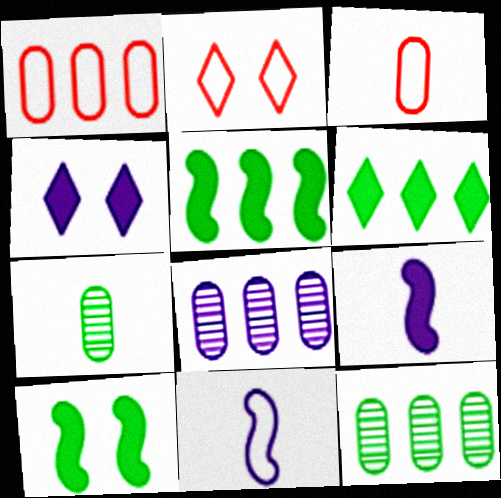[[2, 9, 12], 
[4, 8, 11]]